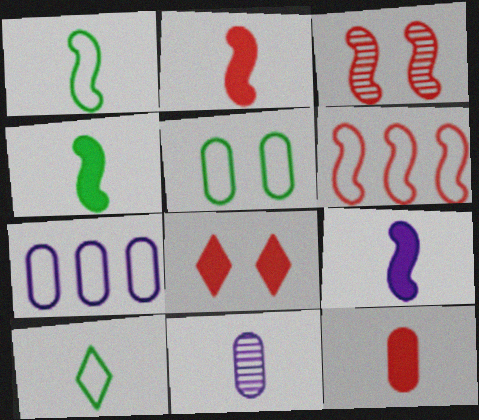[[2, 3, 6], 
[2, 4, 9], 
[2, 10, 11]]